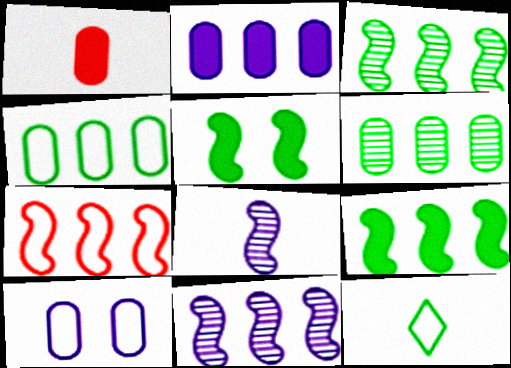[[1, 6, 10], 
[1, 8, 12], 
[5, 6, 12], 
[5, 7, 8], 
[7, 9, 11], 
[7, 10, 12]]